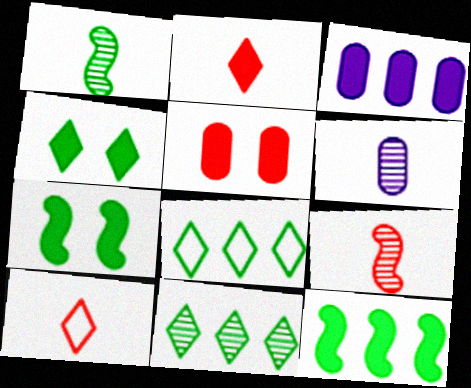[[2, 3, 7]]